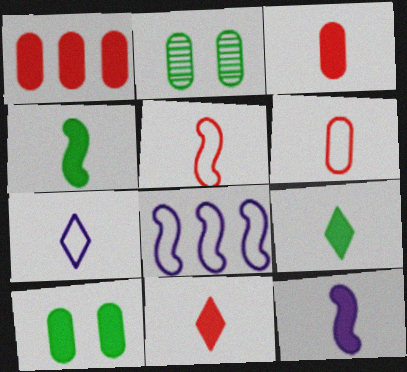[[2, 8, 11], 
[3, 9, 12]]